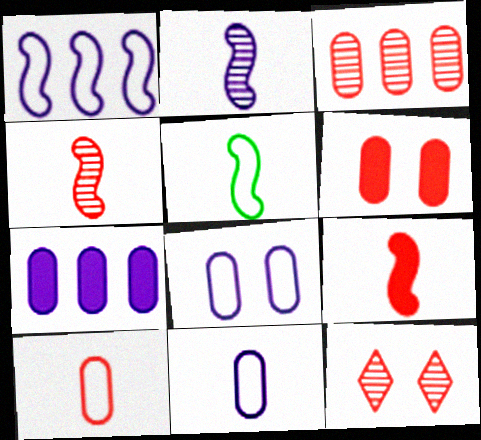[[2, 5, 9], 
[3, 4, 12], 
[3, 6, 10], 
[5, 7, 12]]